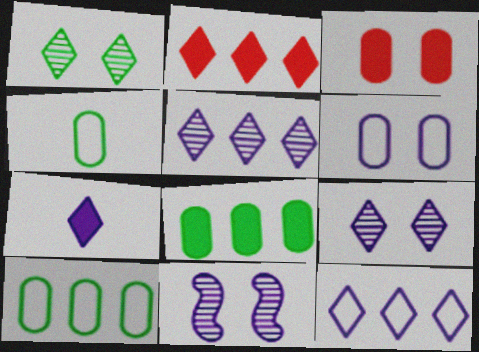[[2, 4, 11], 
[7, 9, 12]]